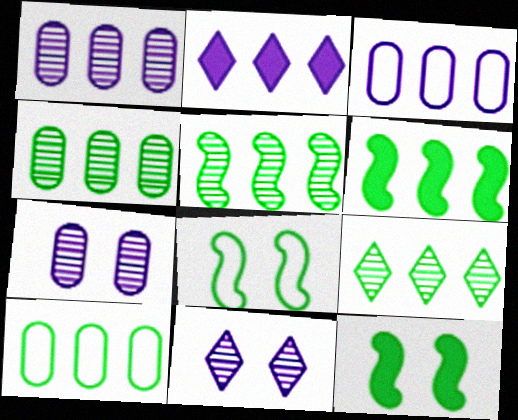[[4, 5, 9], 
[6, 9, 10]]